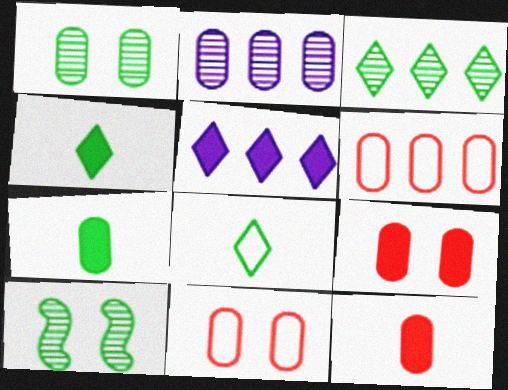[[2, 7, 11]]